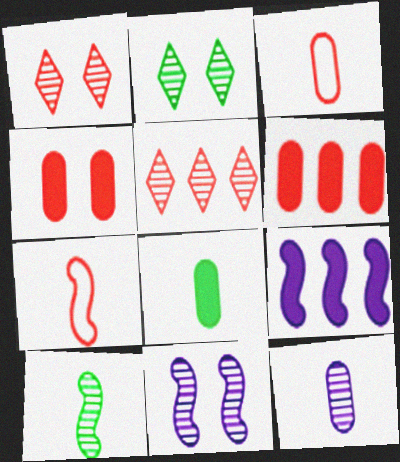[[1, 6, 7], 
[2, 3, 9], 
[3, 8, 12], 
[4, 5, 7]]